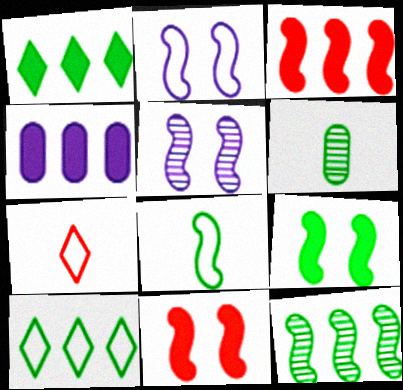[[1, 3, 4], 
[3, 5, 8], 
[6, 9, 10], 
[8, 9, 12]]